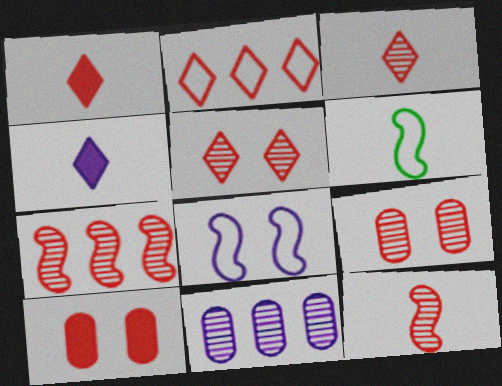[[1, 2, 5], 
[2, 10, 12], 
[3, 7, 9], 
[4, 8, 11]]